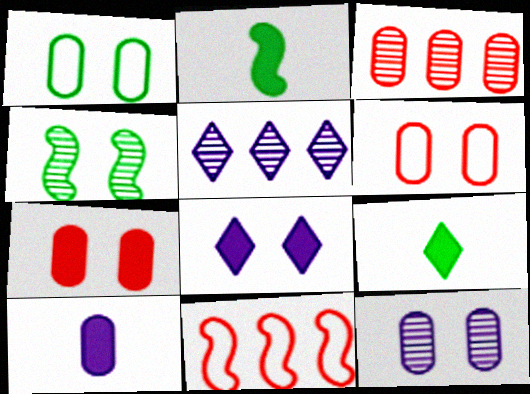[[1, 3, 10], 
[1, 7, 12], 
[2, 5, 6], 
[4, 6, 8], 
[9, 11, 12]]